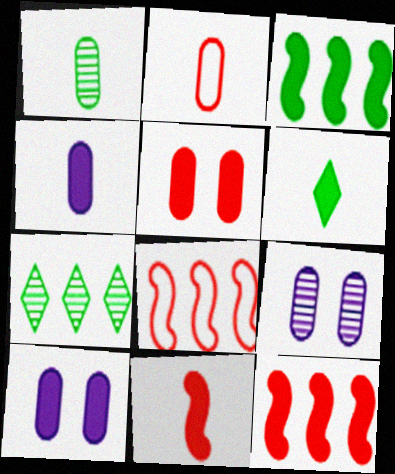[[1, 2, 4], 
[4, 6, 11], 
[6, 8, 9], 
[6, 10, 12]]